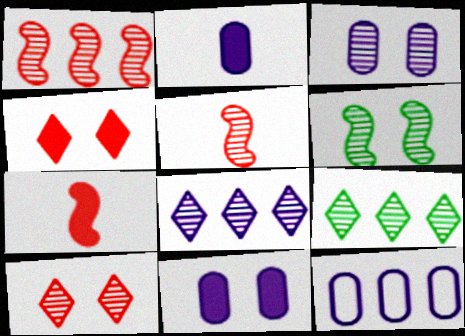[[2, 3, 12], 
[3, 5, 9], 
[3, 6, 10]]